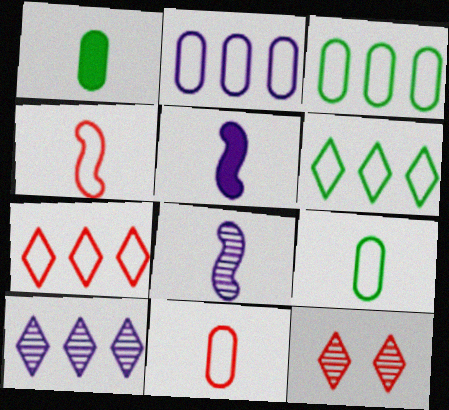[[3, 5, 12]]